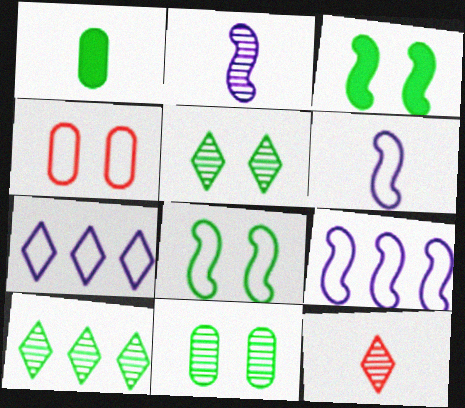[[1, 6, 12], 
[1, 8, 10]]